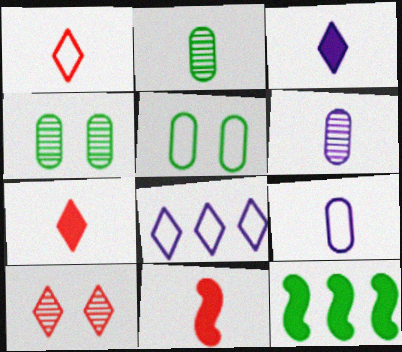[[4, 8, 11], 
[9, 10, 12]]